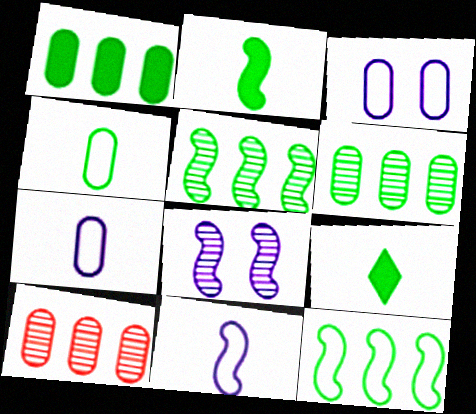[]